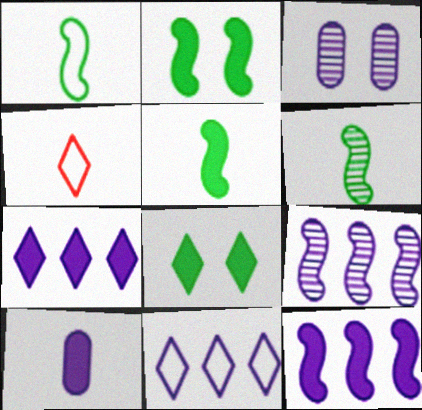[[1, 5, 6], 
[4, 6, 10]]